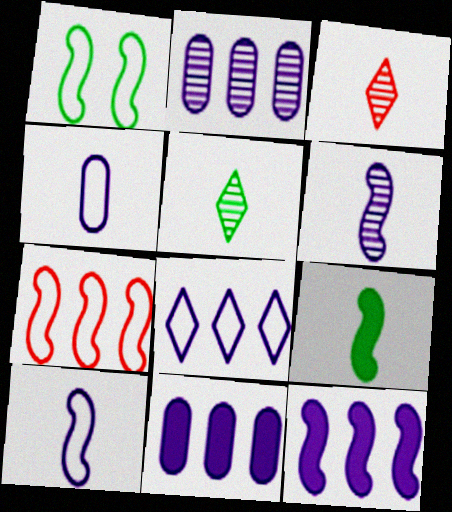[[1, 3, 11], 
[1, 7, 10], 
[2, 8, 12], 
[3, 4, 9]]